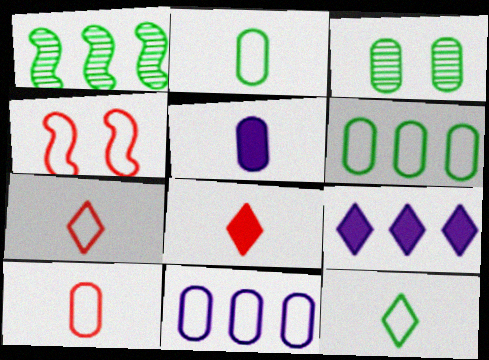[[4, 11, 12]]